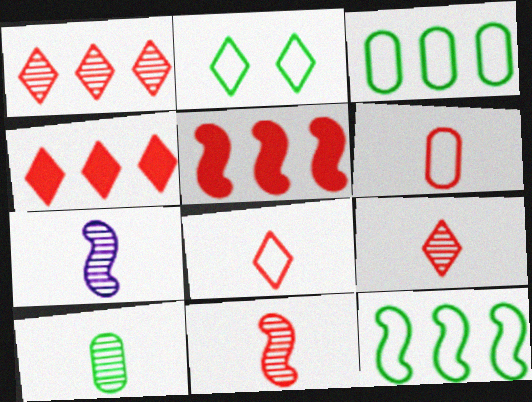[[7, 9, 10]]